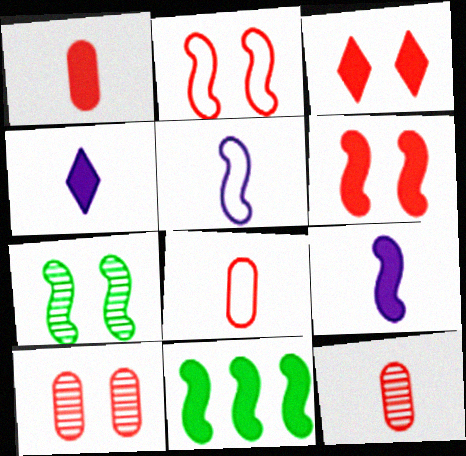[[1, 8, 12], 
[2, 3, 10], 
[6, 9, 11]]